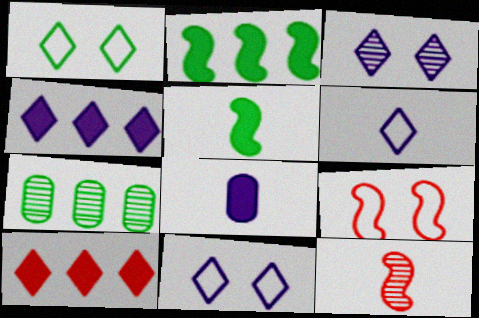[[1, 5, 7], 
[3, 4, 6], 
[3, 7, 12]]